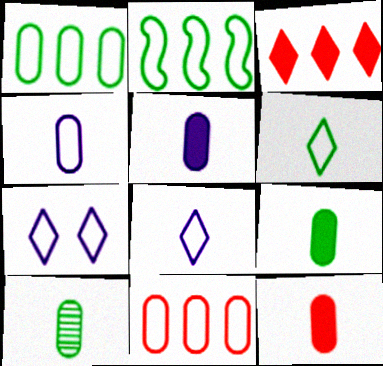[[4, 10, 12], 
[5, 9, 12]]